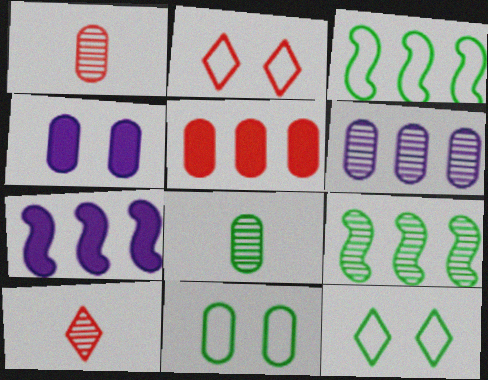[[1, 7, 12], 
[2, 7, 8], 
[3, 4, 10], 
[7, 10, 11]]